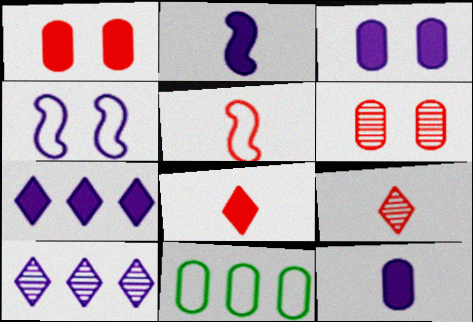[[2, 3, 7], 
[4, 10, 12], 
[6, 11, 12]]